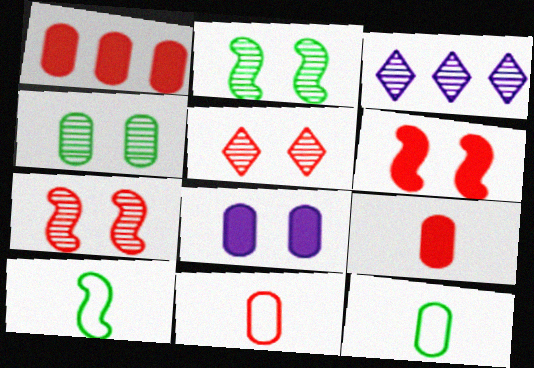[[3, 6, 12]]